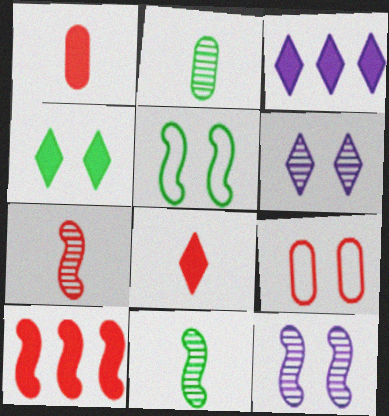[[3, 4, 8], 
[3, 9, 11], 
[4, 9, 12]]